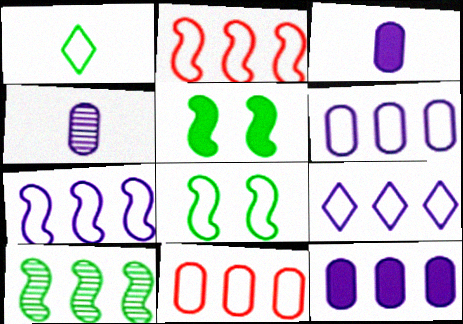[[6, 7, 9]]